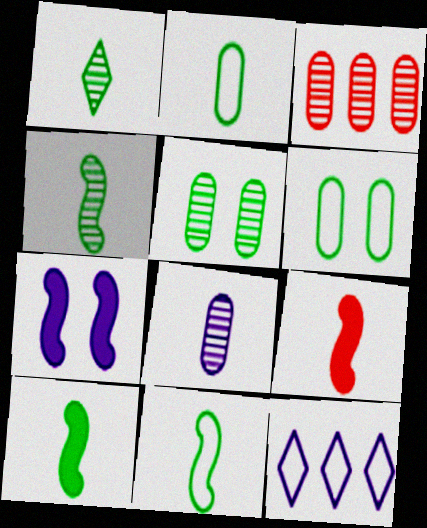[[1, 2, 10], 
[3, 5, 8], 
[4, 10, 11], 
[5, 9, 12], 
[7, 8, 12]]